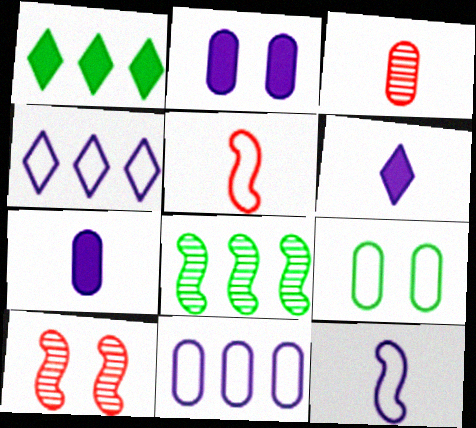[[4, 5, 9]]